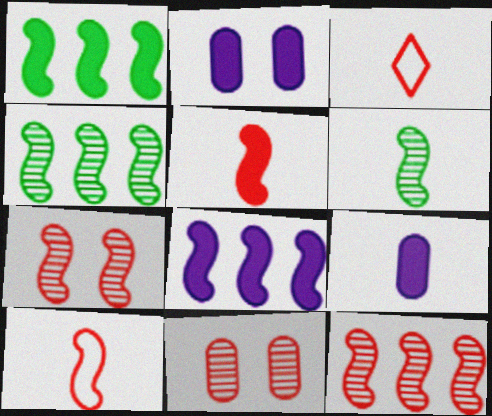[[2, 3, 4], 
[3, 6, 9]]